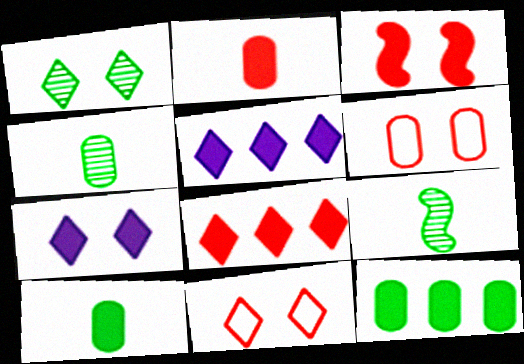[[1, 7, 11], 
[2, 3, 8], 
[3, 5, 10], 
[5, 6, 9]]